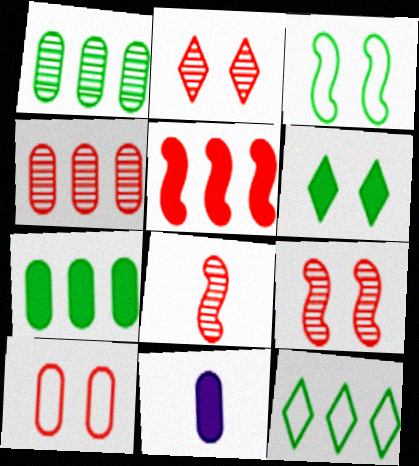[[1, 10, 11], 
[2, 4, 8], 
[5, 6, 11], 
[9, 11, 12]]